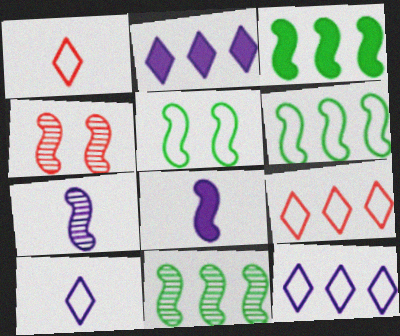[[3, 6, 11], 
[4, 6, 8], 
[4, 7, 11]]